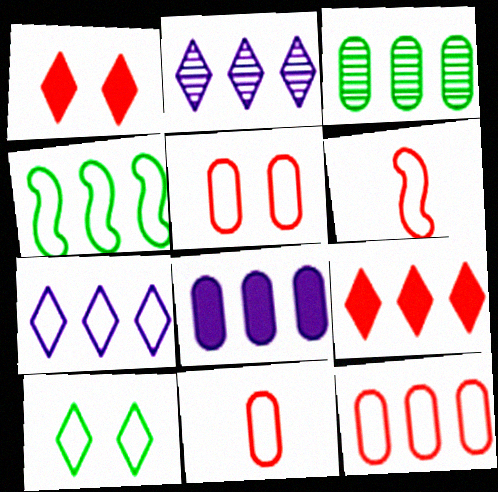[[3, 8, 12], 
[4, 7, 12], 
[5, 11, 12]]